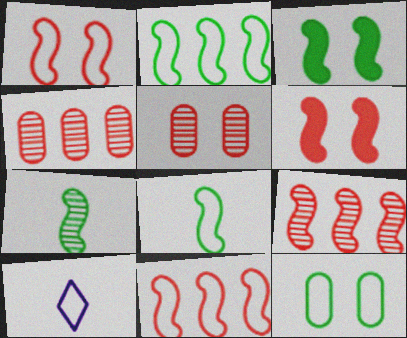[[2, 3, 7], 
[3, 4, 10], 
[10, 11, 12]]